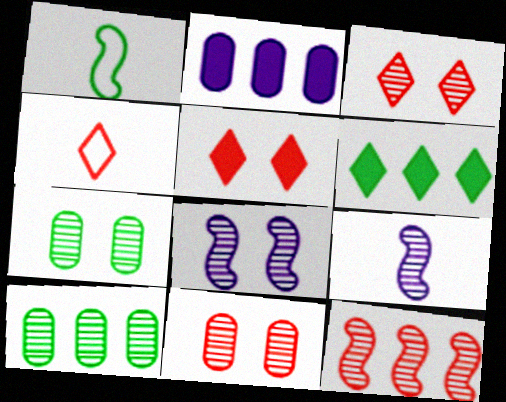[[1, 2, 3], 
[1, 6, 7], 
[3, 7, 8], 
[3, 9, 10]]